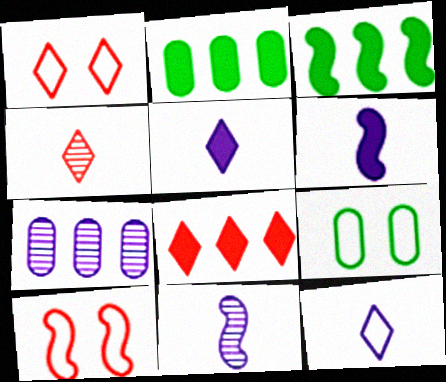[[1, 2, 11], 
[1, 4, 8], 
[3, 10, 11], 
[8, 9, 11]]